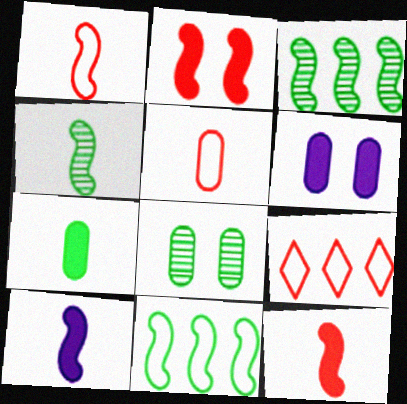[[1, 4, 10], 
[4, 6, 9], 
[8, 9, 10]]